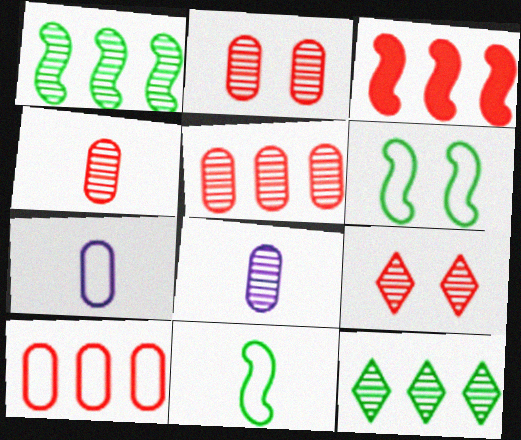[[1, 8, 9], 
[2, 4, 5]]